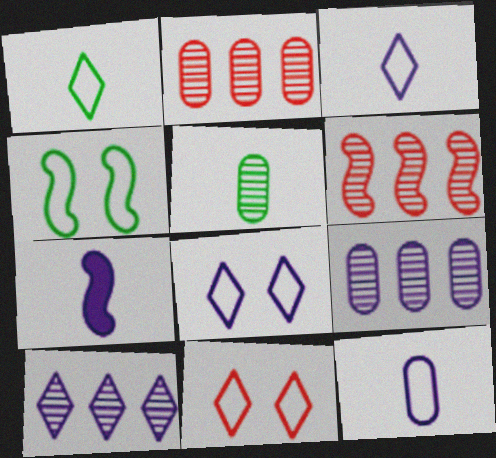[[4, 6, 7], 
[7, 8, 9]]